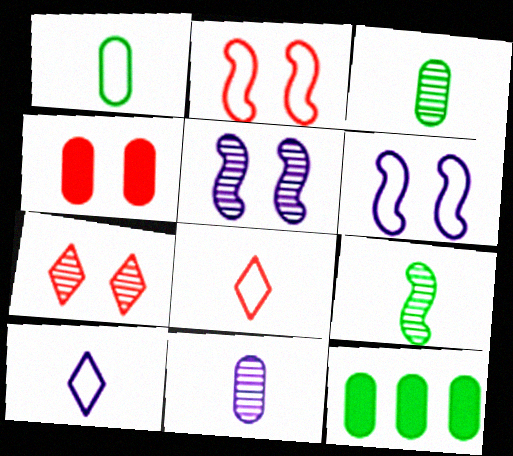[[2, 4, 7], 
[5, 8, 12]]